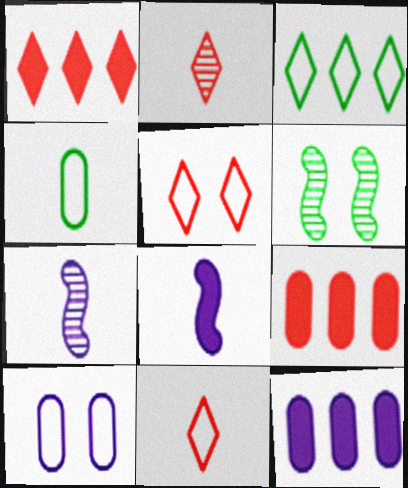[[1, 2, 5], 
[2, 4, 8], 
[6, 11, 12]]